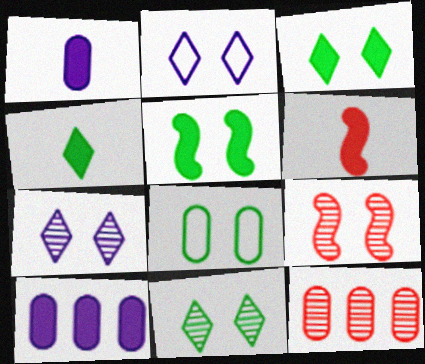[[1, 4, 6], 
[1, 8, 12], 
[3, 6, 10], 
[5, 8, 11]]